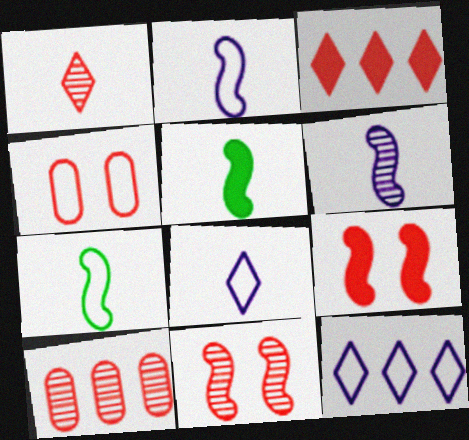[[1, 10, 11], 
[4, 7, 12]]